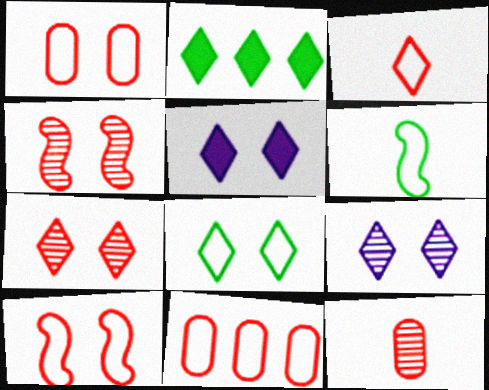[[2, 3, 9], 
[3, 10, 11], 
[5, 7, 8]]